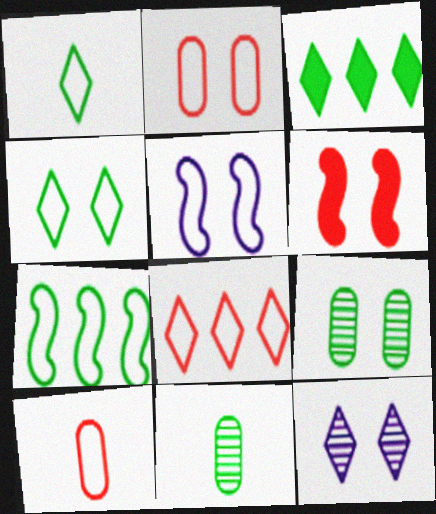[[2, 4, 5]]